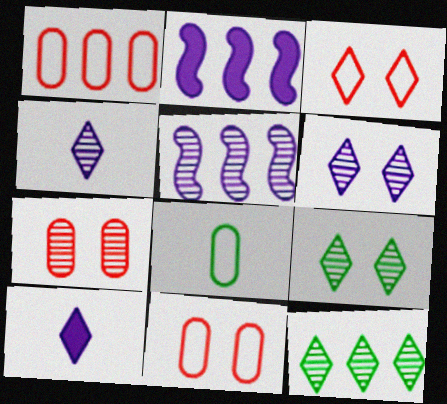[[1, 2, 12], 
[3, 10, 12]]